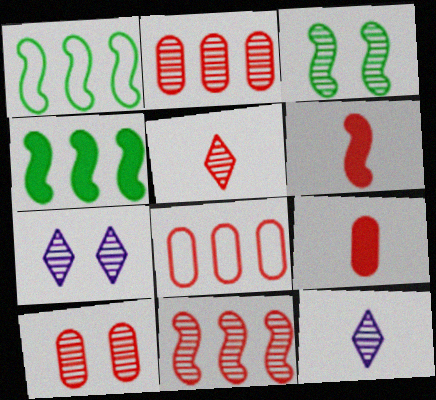[[1, 7, 9], 
[2, 3, 12], 
[3, 7, 10], 
[5, 10, 11], 
[8, 9, 10]]